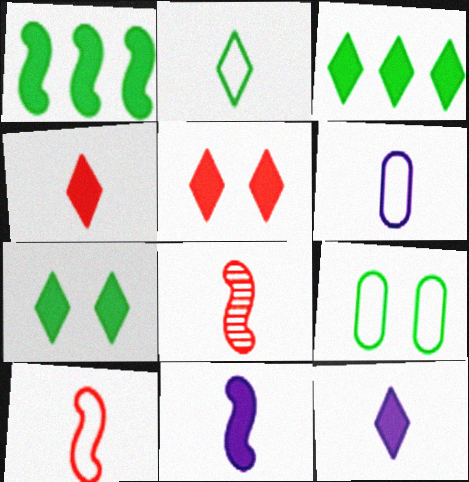[[2, 6, 10], 
[3, 5, 12]]